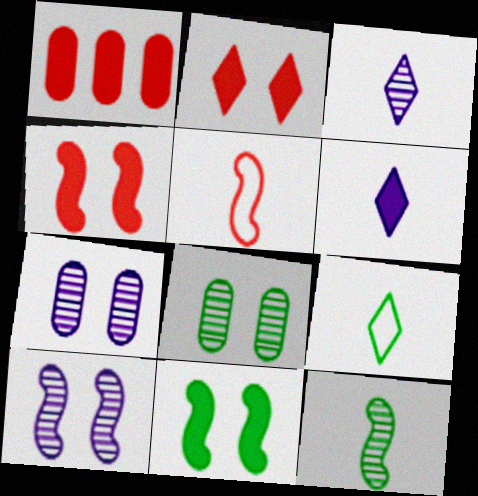[[1, 6, 11], 
[1, 9, 10]]